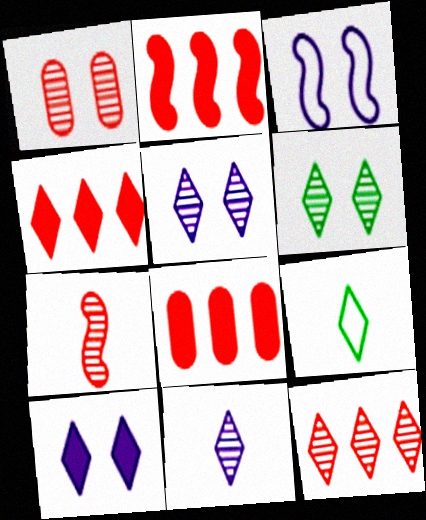[[1, 7, 12], 
[2, 4, 8], 
[4, 5, 9], 
[6, 11, 12], 
[9, 10, 12]]